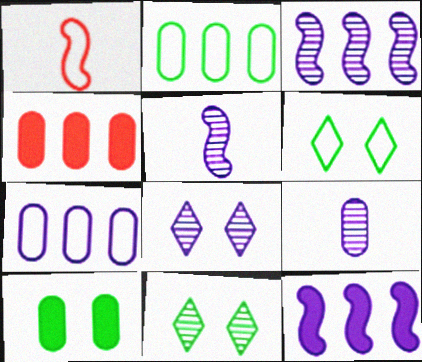[[1, 6, 7], 
[3, 8, 9], 
[4, 5, 6]]